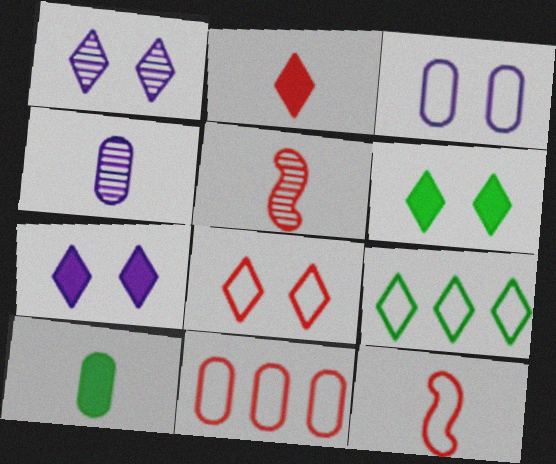[[1, 2, 9], 
[1, 6, 8], 
[3, 9, 12], 
[8, 11, 12]]